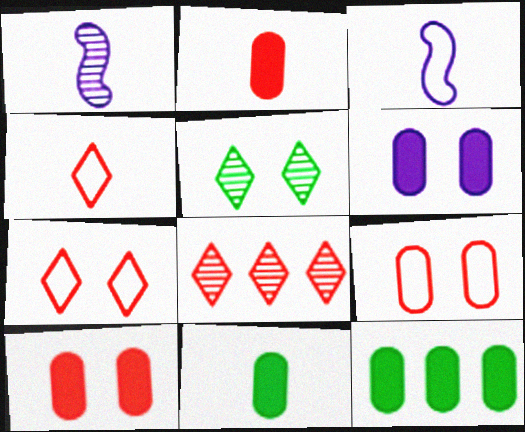[[1, 4, 11], 
[1, 7, 12], 
[2, 6, 12]]